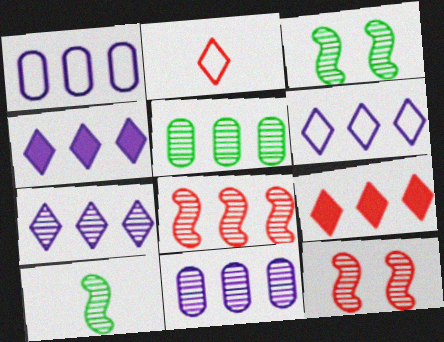[[4, 6, 7], 
[5, 7, 8]]